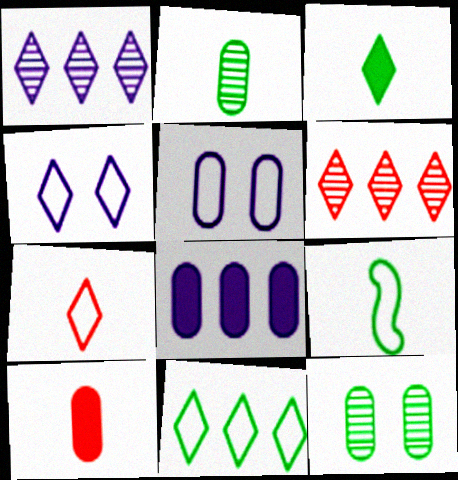[[2, 3, 9], 
[3, 4, 6], 
[4, 7, 11]]